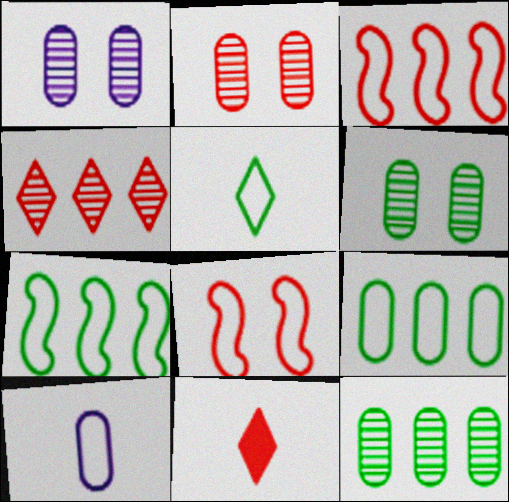[[1, 2, 6], 
[1, 7, 11], 
[2, 3, 11]]